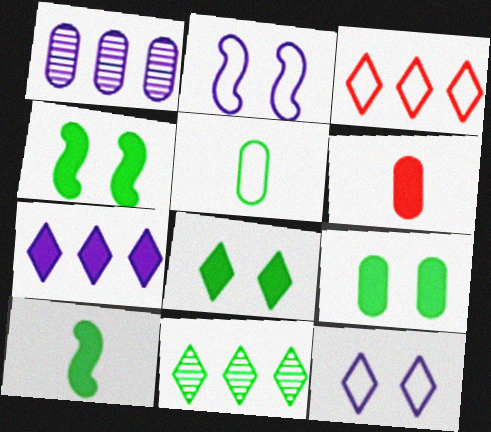[[2, 3, 5], 
[2, 6, 11], 
[3, 7, 11], 
[4, 5, 11], 
[4, 6, 7], 
[4, 8, 9]]